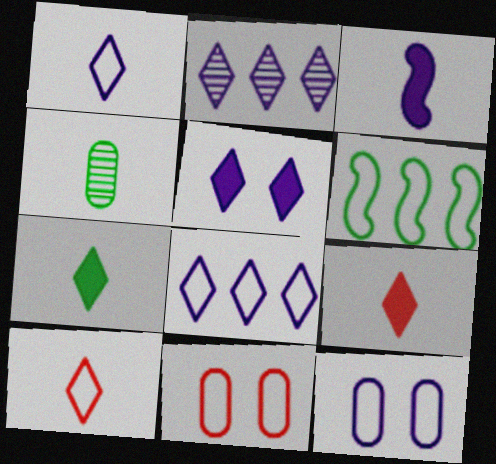[[1, 2, 5], 
[1, 6, 11], 
[2, 3, 12], 
[3, 4, 10], 
[6, 10, 12]]